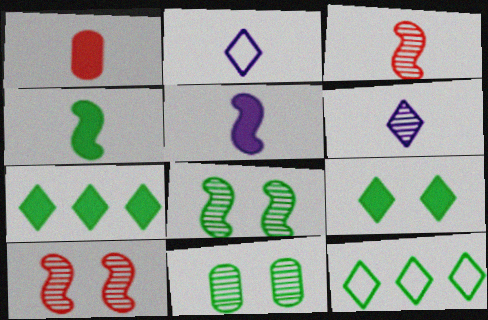[[4, 11, 12]]